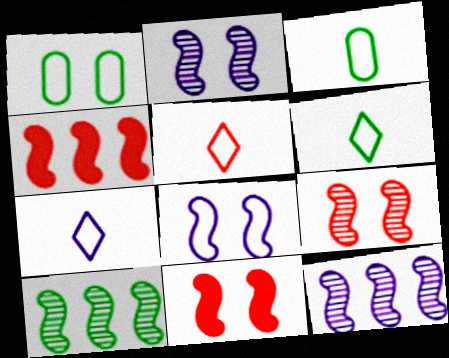[[5, 6, 7]]